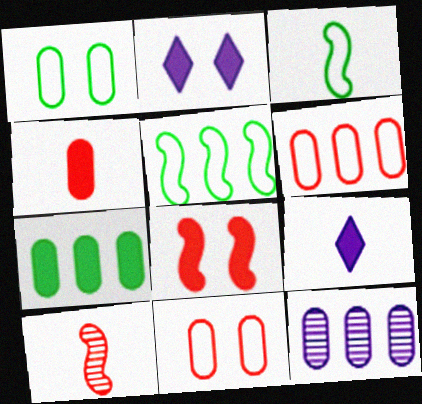[[1, 4, 12], 
[6, 7, 12], 
[7, 8, 9]]